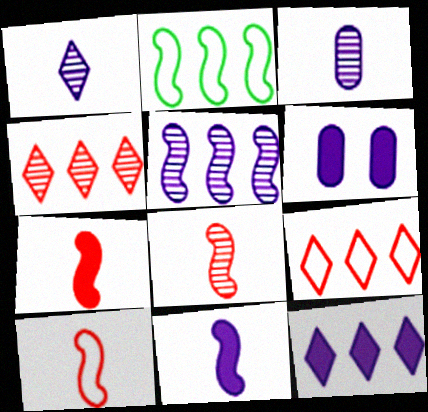[[6, 11, 12], 
[7, 8, 10]]